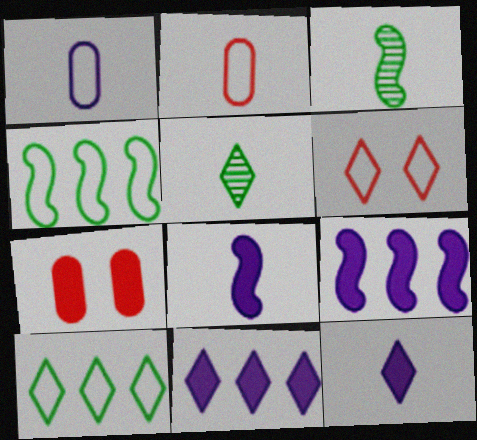[[1, 4, 6], 
[2, 3, 12], 
[2, 5, 8], 
[5, 6, 11]]